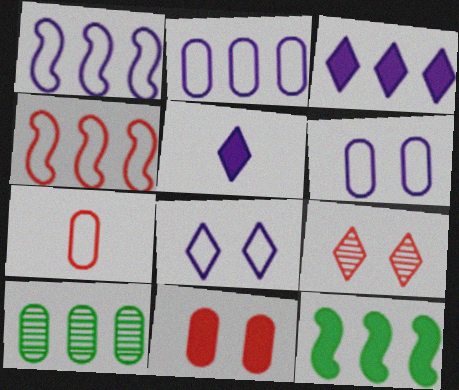[[3, 4, 10], 
[5, 11, 12]]